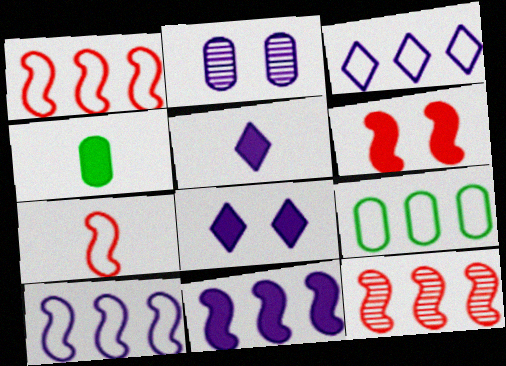[[1, 3, 9], 
[2, 5, 10], 
[6, 7, 12]]